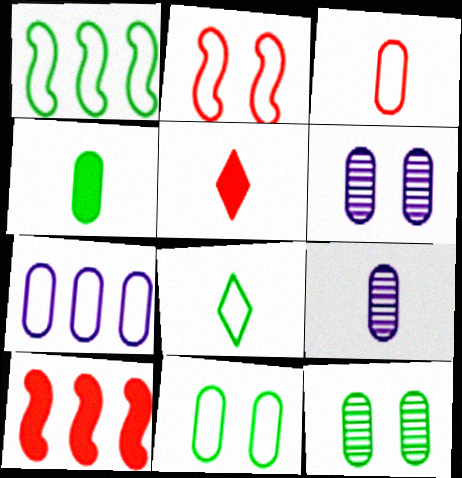[[1, 5, 6], 
[1, 8, 11], 
[2, 7, 8], 
[3, 4, 9], 
[3, 7, 11], 
[6, 8, 10]]